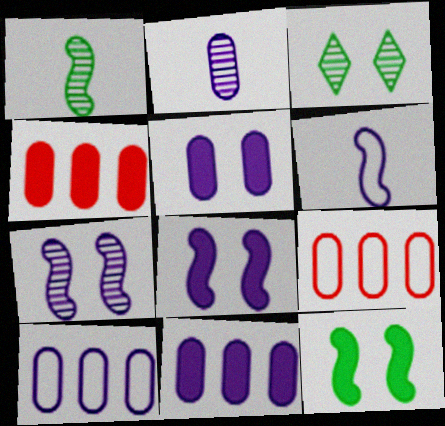[[2, 5, 10], 
[3, 4, 6]]